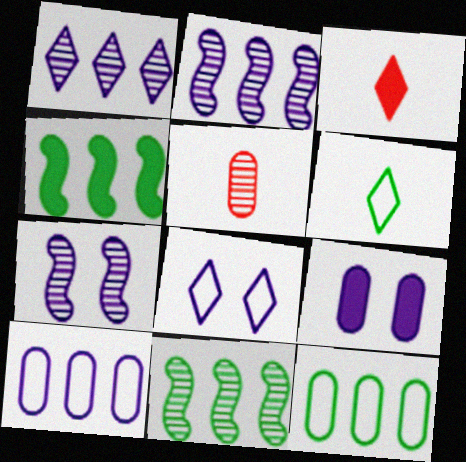[[3, 4, 9], 
[3, 7, 12], 
[4, 5, 8], 
[5, 9, 12], 
[7, 8, 9]]